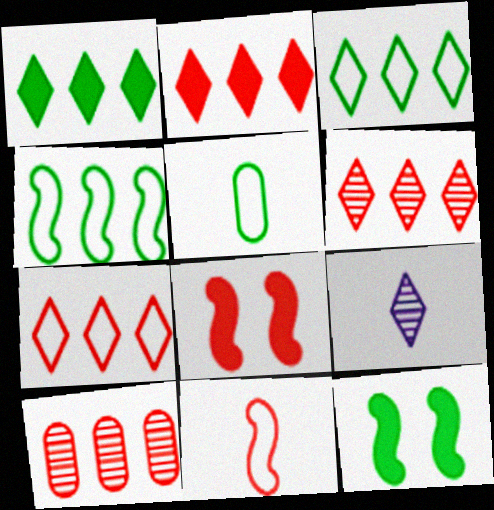[[2, 6, 7]]